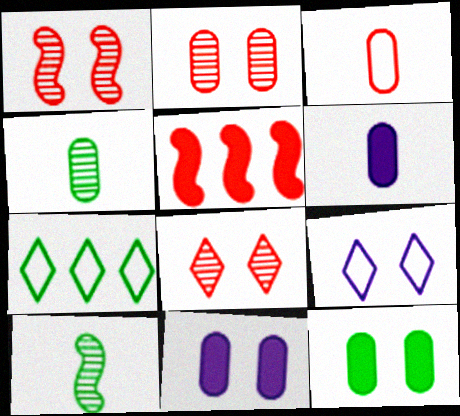[[1, 2, 8], 
[1, 6, 7], 
[1, 9, 12], 
[3, 4, 6], 
[3, 5, 8], 
[4, 5, 9], 
[7, 10, 12]]